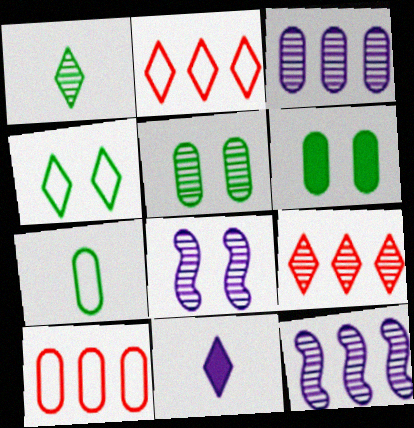[[4, 9, 11]]